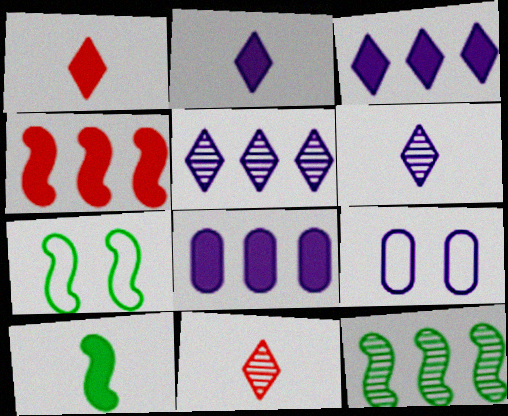[[1, 9, 12], 
[7, 8, 11], 
[7, 10, 12]]